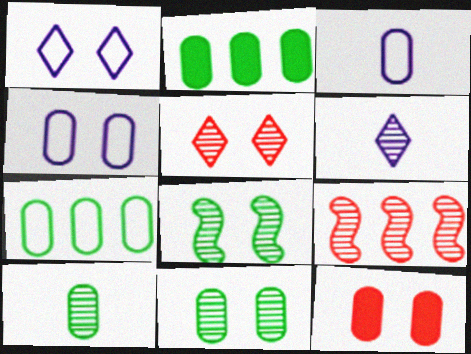[[1, 8, 12], 
[4, 11, 12], 
[6, 9, 11]]